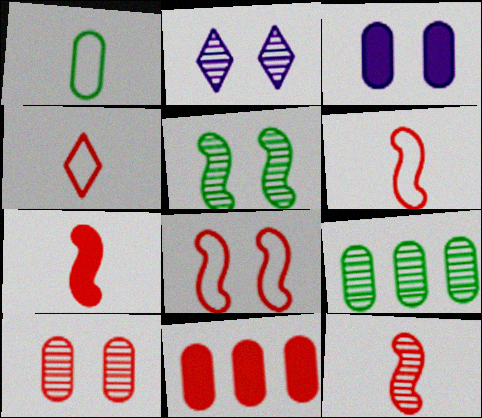[[2, 5, 10], 
[2, 9, 12], 
[6, 7, 12]]